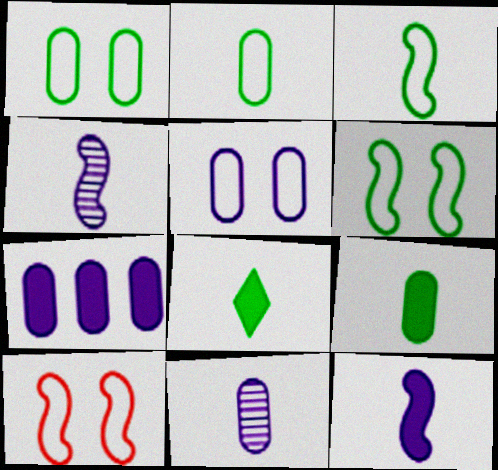[[5, 7, 11]]